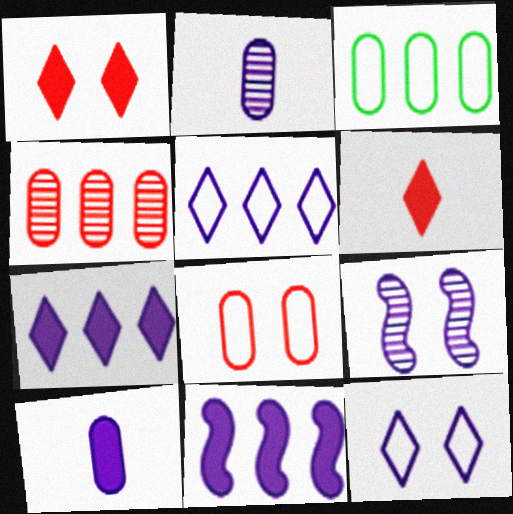[[2, 11, 12], 
[3, 6, 9], 
[5, 9, 10]]